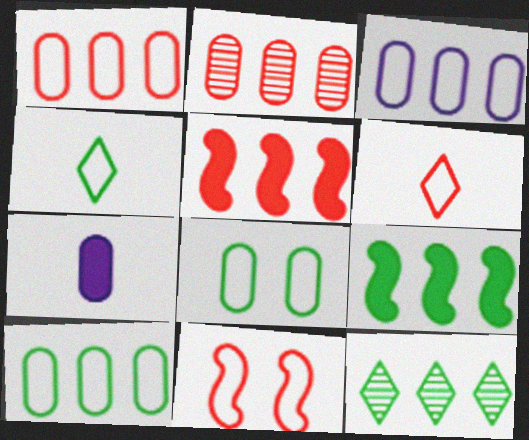[[1, 3, 10], 
[1, 6, 11], 
[2, 7, 8], 
[3, 4, 11], 
[3, 5, 12], 
[7, 11, 12], 
[9, 10, 12]]